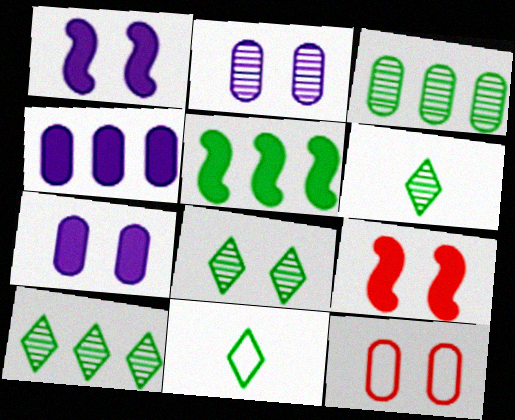[[1, 8, 12], 
[6, 8, 10]]